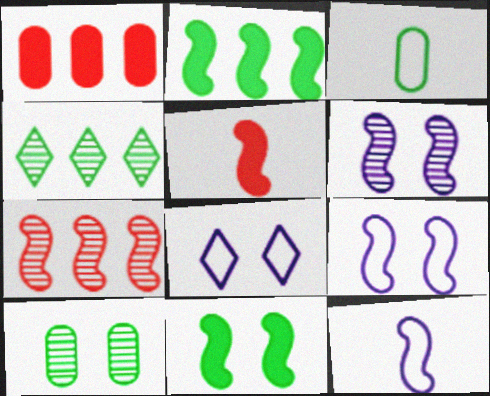[[3, 4, 11], 
[7, 11, 12]]